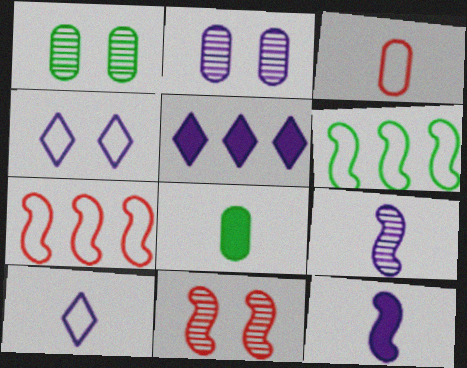[[3, 4, 6], 
[6, 11, 12]]